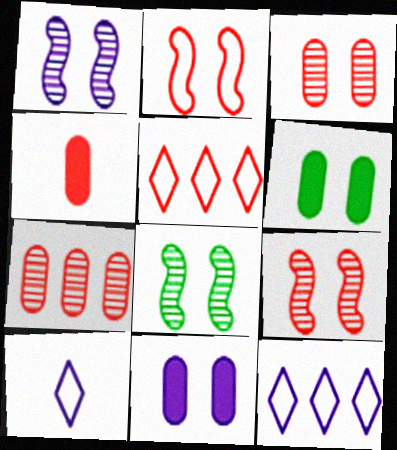[[1, 8, 9], 
[4, 5, 9], 
[4, 8, 12]]